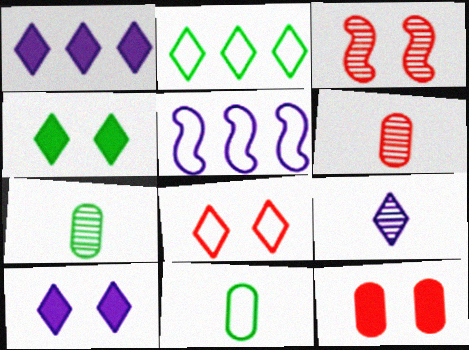[[1, 3, 11], 
[3, 8, 12], 
[4, 5, 6], 
[5, 8, 11]]